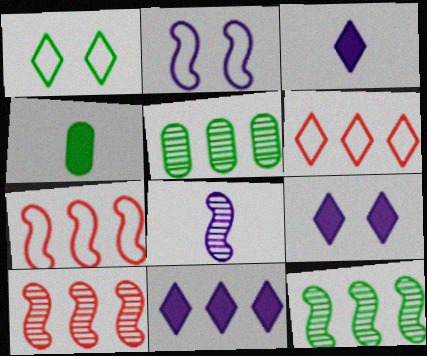[[1, 4, 12], 
[3, 9, 11], 
[5, 7, 11]]